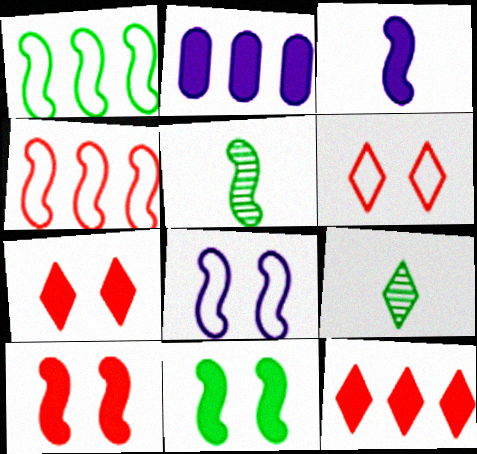[[1, 5, 11], 
[2, 5, 6]]